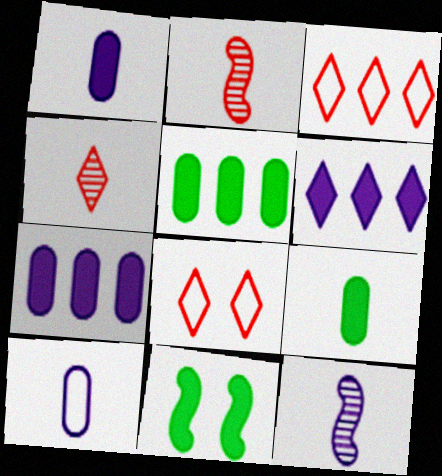[[5, 8, 12]]